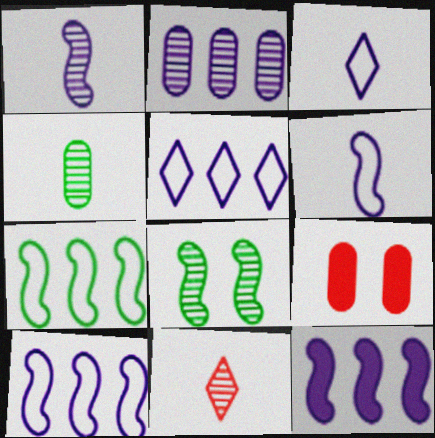[[1, 4, 11], 
[2, 5, 12], 
[2, 8, 11]]